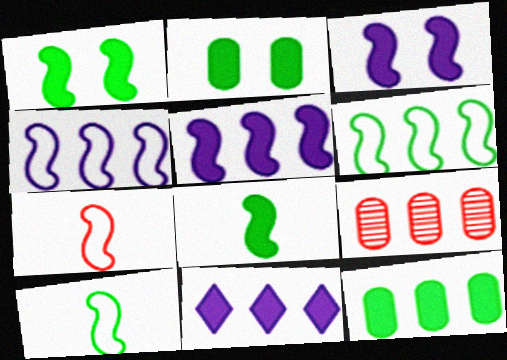[[6, 9, 11]]